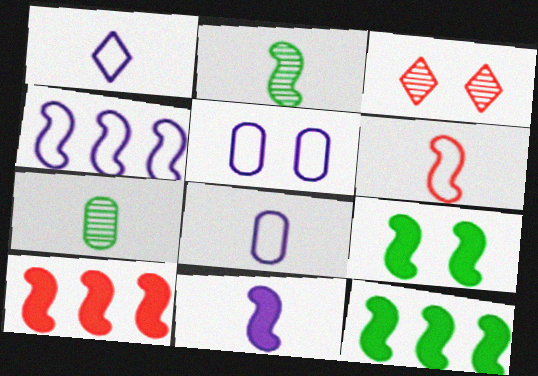[[1, 4, 5], 
[2, 6, 11], 
[3, 5, 9], 
[3, 8, 12], 
[9, 10, 11]]